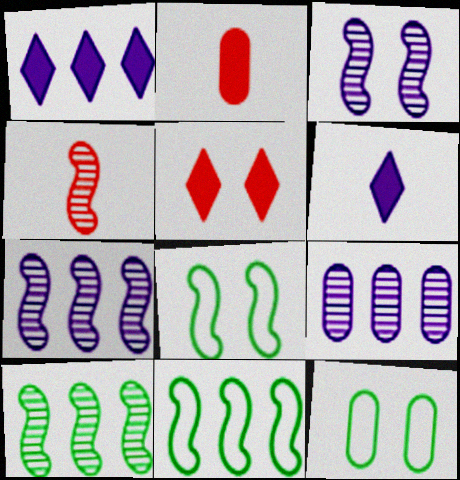[[1, 4, 12], 
[2, 9, 12], 
[3, 4, 10], 
[3, 5, 12]]